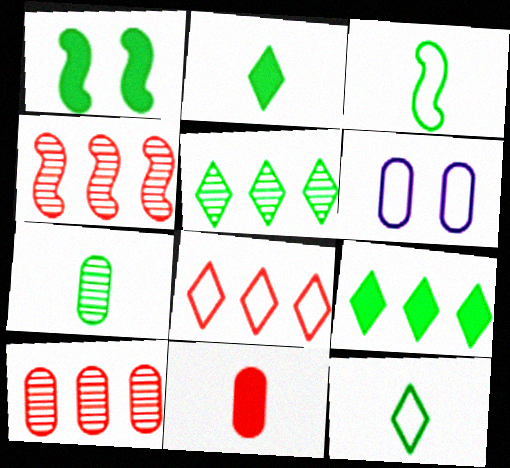[[2, 3, 7], 
[2, 4, 6], 
[3, 6, 8]]